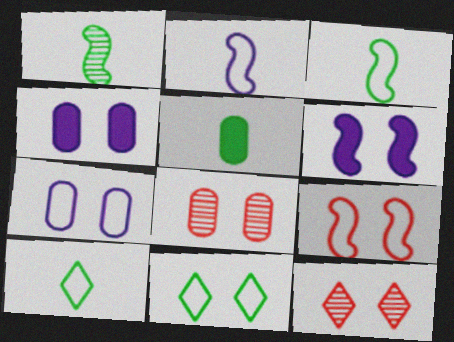[[1, 5, 10], 
[6, 8, 11], 
[7, 9, 11]]